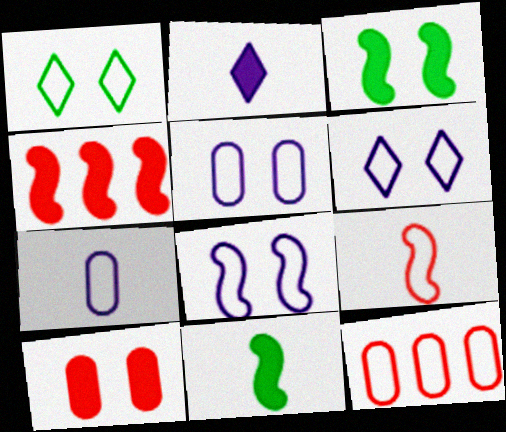[[5, 6, 8]]